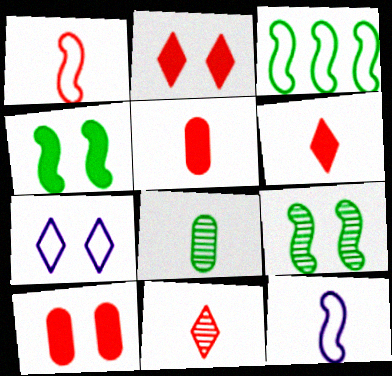[[1, 5, 11], 
[6, 8, 12], 
[7, 9, 10]]